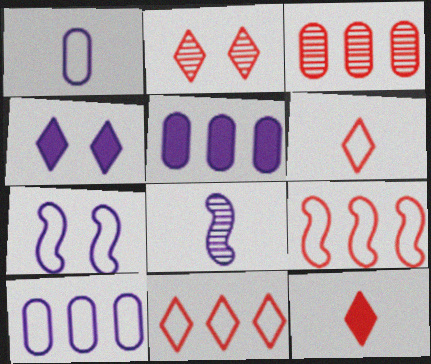[[2, 11, 12], 
[4, 8, 10]]